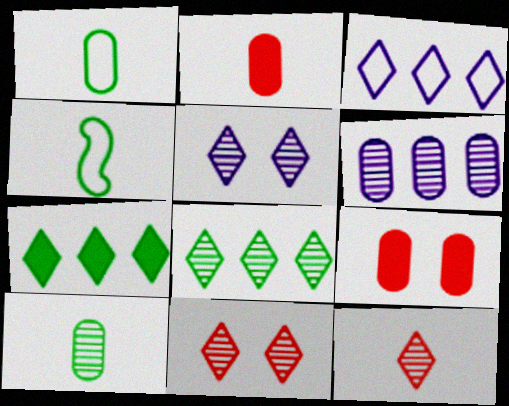[[1, 6, 9], 
[5, 8, 12]]